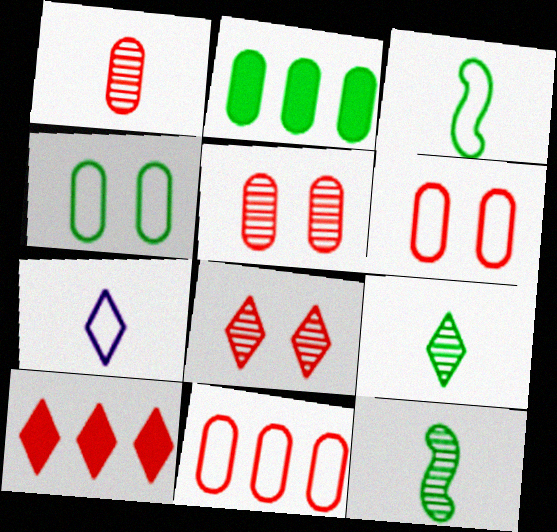[]